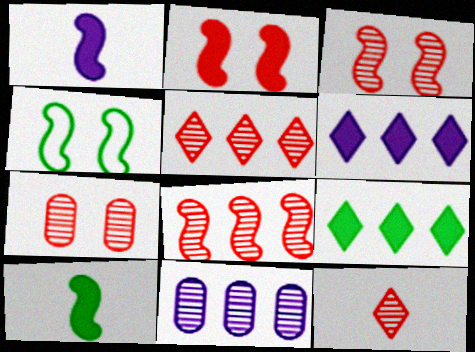[[1, 4, 8], 
[7, 8, 12]]